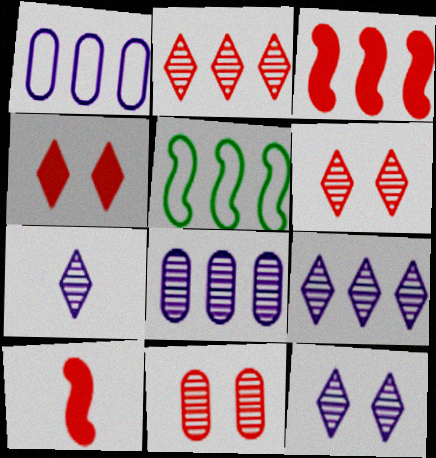[[7, 9, 12]]